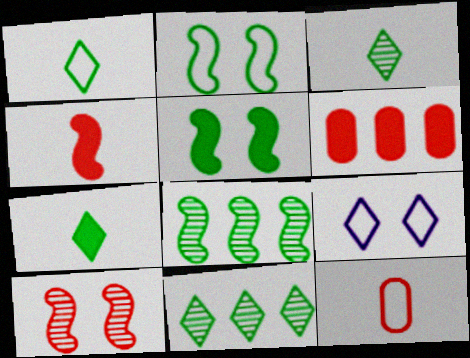[[1, 3, 7]]